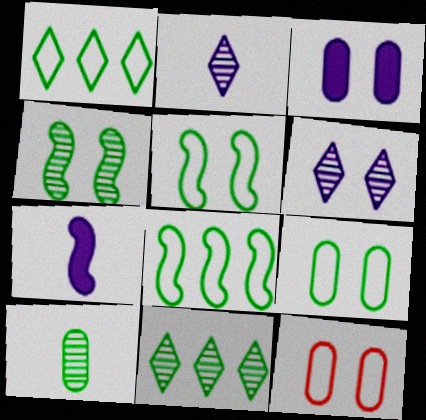[[4, 10, 11], 
[7, 11, 12]]